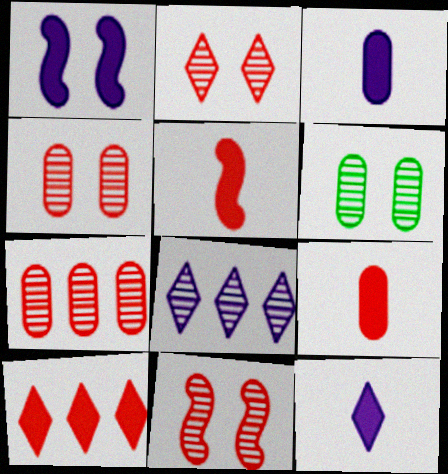[[2, 4, 11]]